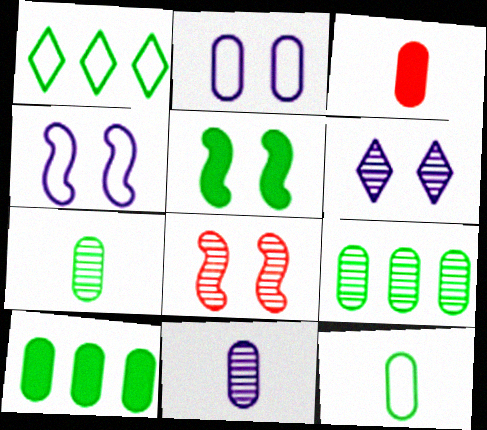[[1, 5, 7], 
[2, 3, 9], 
[3, 11, 12], 
[4, 5, 8]]